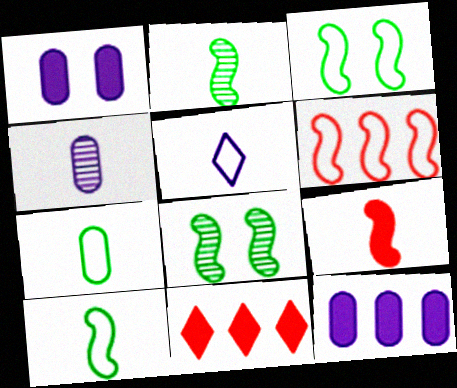[[3, 4, 11]]